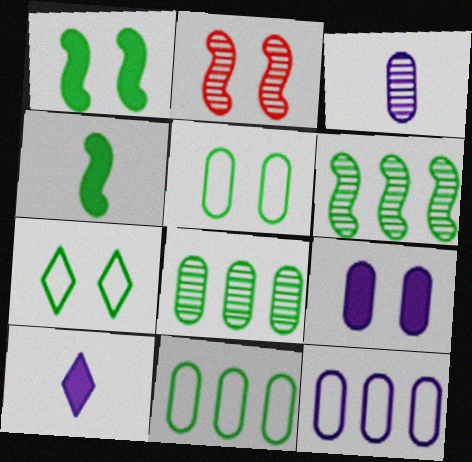[[2, 7, 9], 
[2, 10, 11], 
[3, 9, 12], 
[4, 7, 8]]